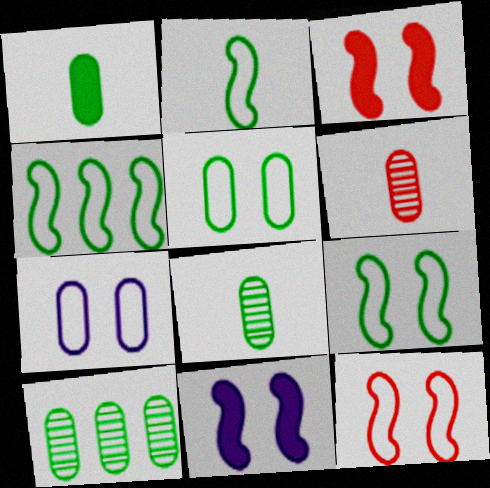[[1, 5, 10], 
[2, 4, 9]]